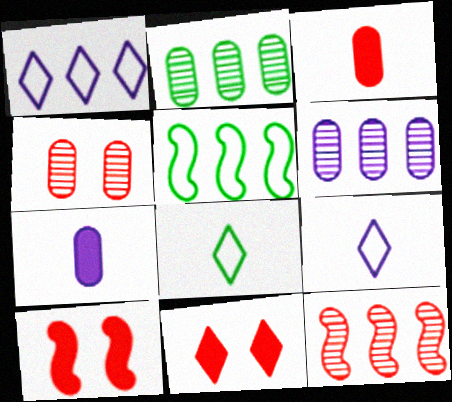[[2, 9, 10], 
[6, 8, 10]]